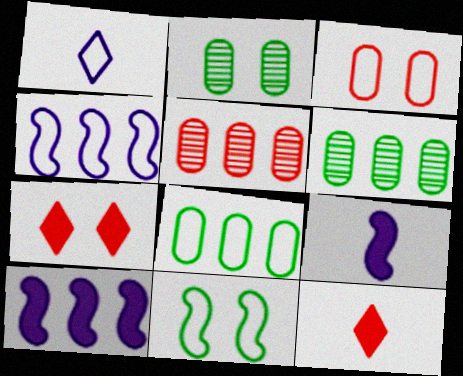[[2, 4, 12]]